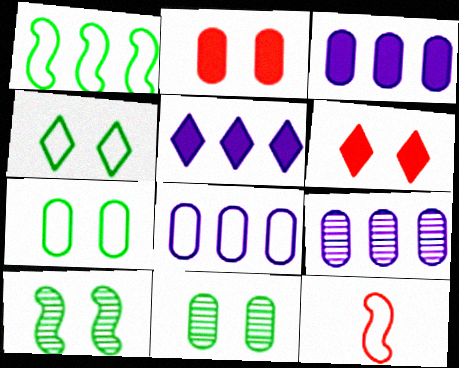[[3, 8, 9], 
[4, 8, 12], 
[5, 11, 12]]